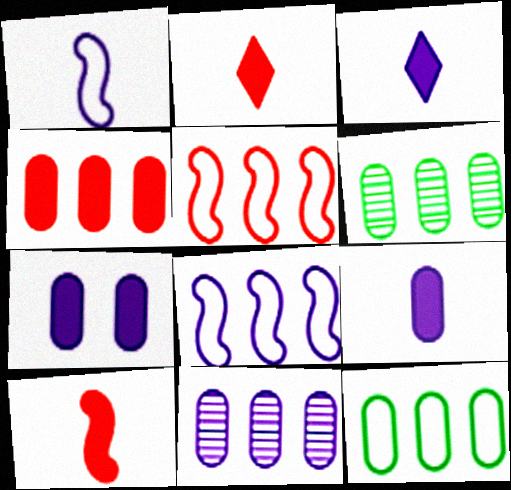[[4, 11, 12]]